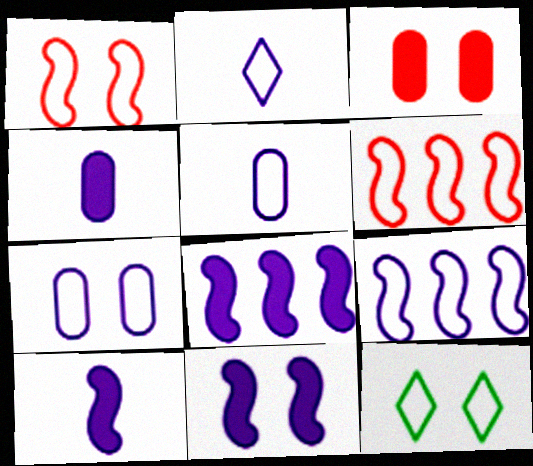[[1, 7, 12], 
[2, 7, 9], 
[5, 6, 12], 
[8, 10, 11]]